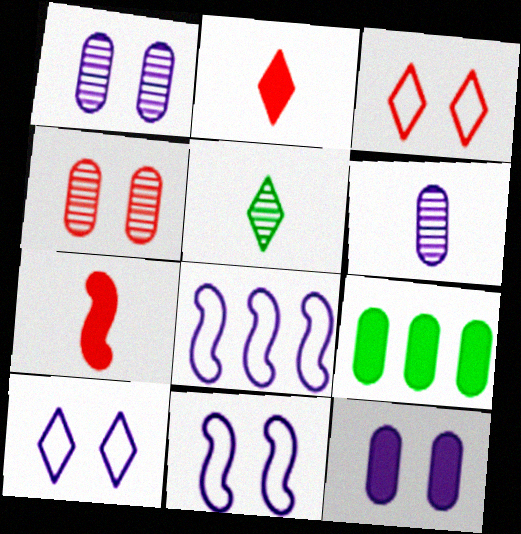[]